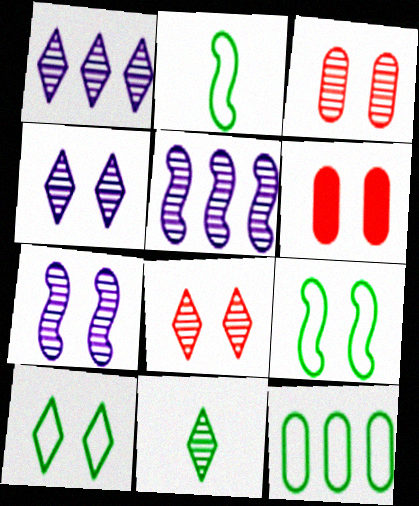[[1, 2, 6], 
[1, 8, 11], 
[2, 10, 12], 
[3, 5, 11], 
[4, 6, 9], 
[6, 7, 10]]